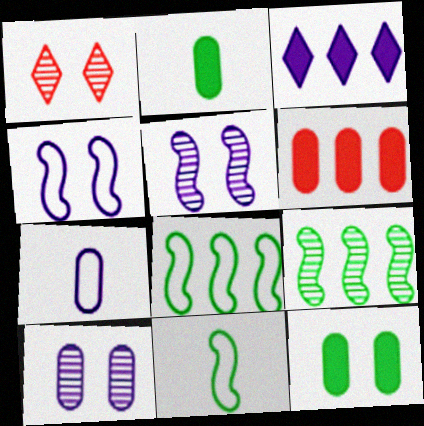[[1, 4, 12], 
[3, 5, 7]]